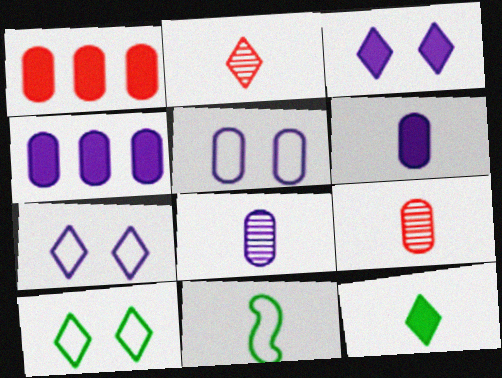[[2, 6, 11], 
[4, 5, 8]]